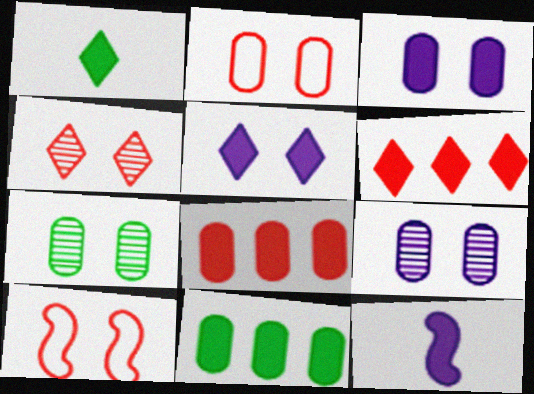[[1, 5, 6], 
[2, 3, 7], 
[5, 7, 10]]